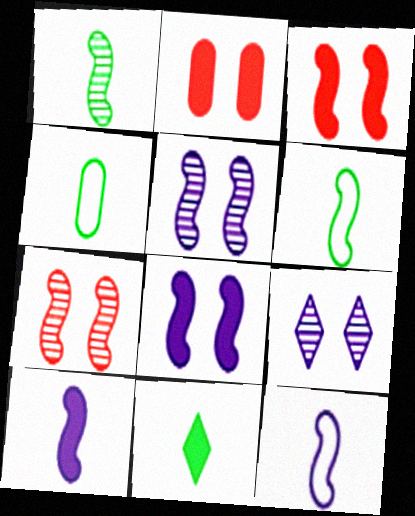[[1, 4, 11]]